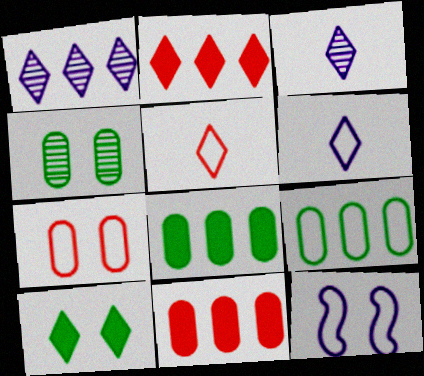[[1, 5, 10], 
[5, 9, 12]]